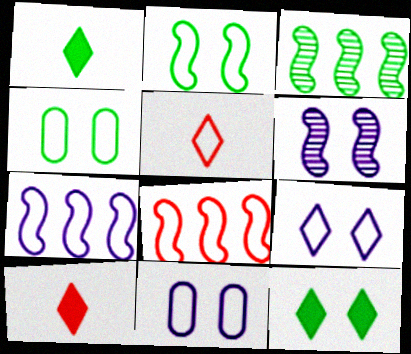[[1, 3, 4], 
[3, 10, 11], 
[4, 5, 7]]